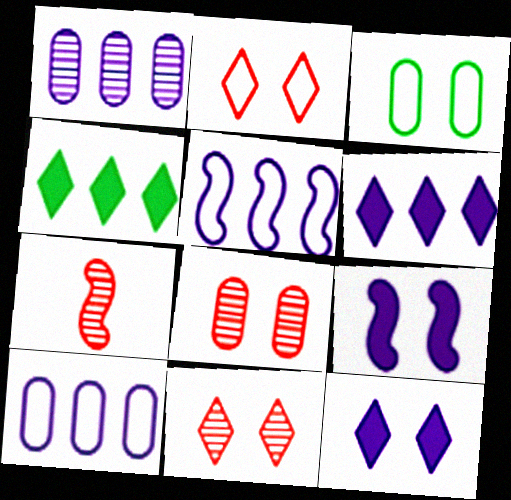[[1, 5, 6], 
[3, 6, 7], 
[3, 9, 11]]